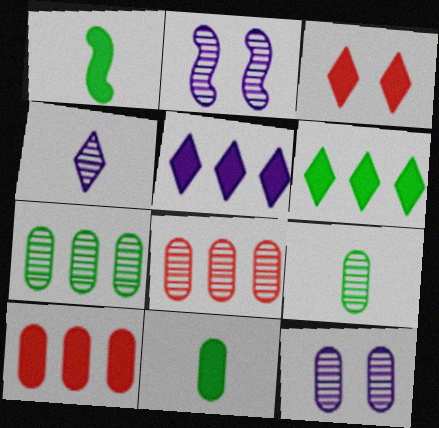[[8, 9, 12]]